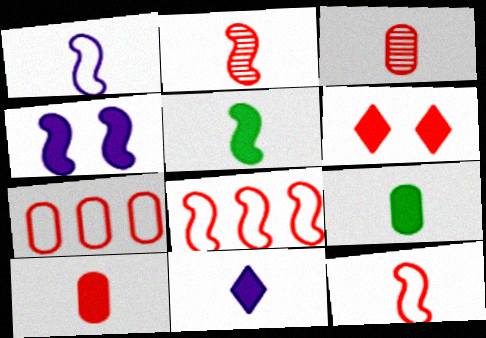[[1, 2, 5], 
[2, 6, 7], 
[3, 6, 8], 
[5, 10, 11]]